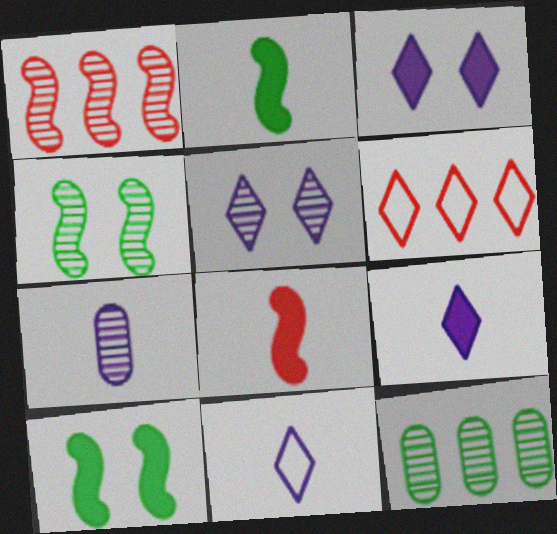[[6, 7, 10]]